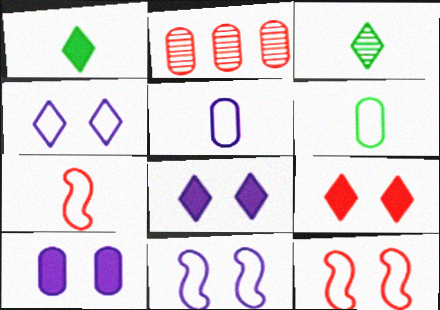[[1, 2, 11], 
[2, 6, 10], 
[2, 7, 9]]